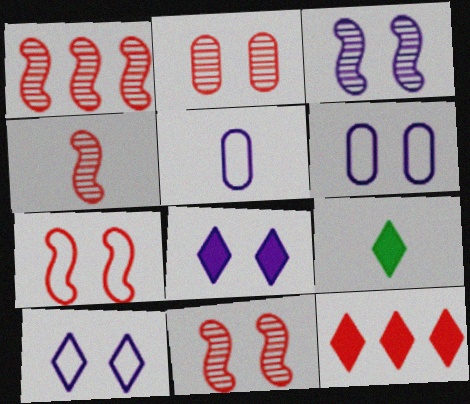[[1, 4, 11], 
[1, 6, 9], 
[3, 6, 8], 
[4, 5, 9], 
[8, 9, 12]]